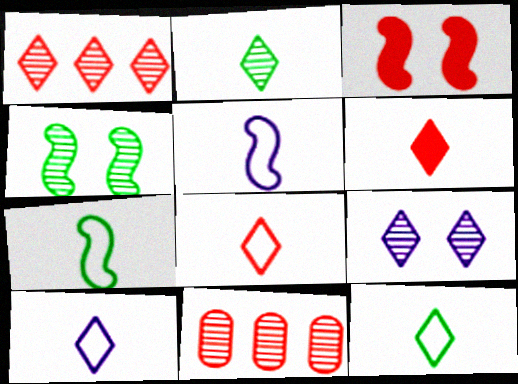[[1, 2, 9], 
[2, 6, 10], 
[3, 8, 11], 
[8, 10, 12]]